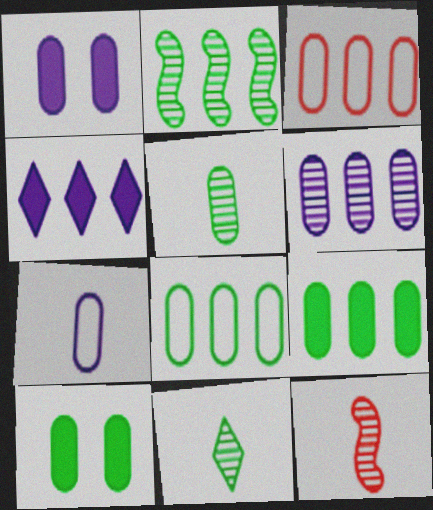[[1, 3, 5], 
[1, 6, 7], 
[2, 3, 4], 
[3, 6, 9], 
[5, 8, 10]]